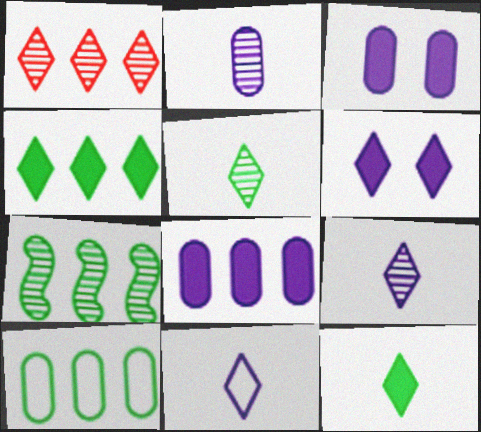[[4, 7, 10]]